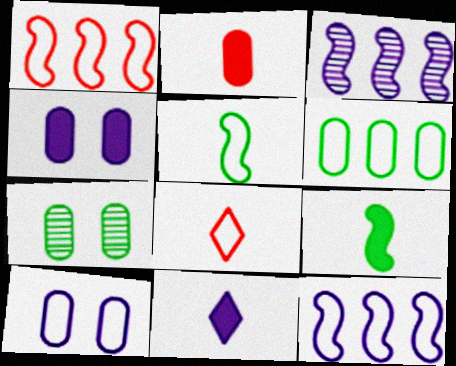[[1, 7, 11], 
[2, 9, 11], 
[3, 10, 11]]